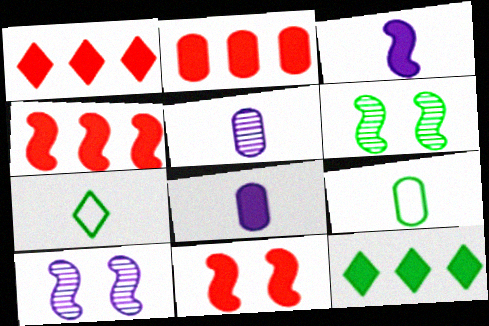[[1, 2, 4], 
[1, 9, 10], 
[2, 7, 10], 
[6, 9, 12], 
[8, 11, 12]]